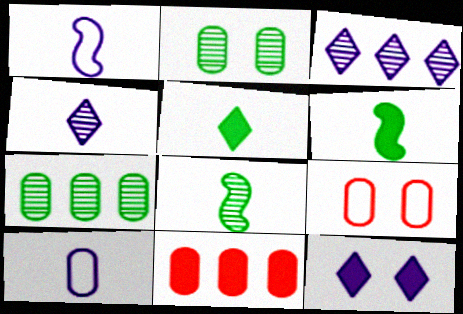[[2, 10, 11], 
[3, 6, 9], 
[6, 11, 12]]